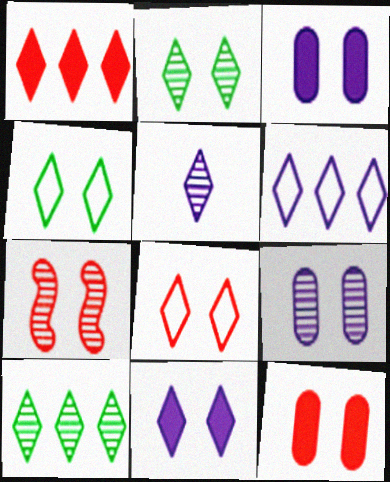[[1, 4, 5], 
[1, 6, 10], 
[2, 7, 9], 
[2, 8, 11], 
[3, 4, 7], 
[5, 6, 11], 
[7, 8, 12]]